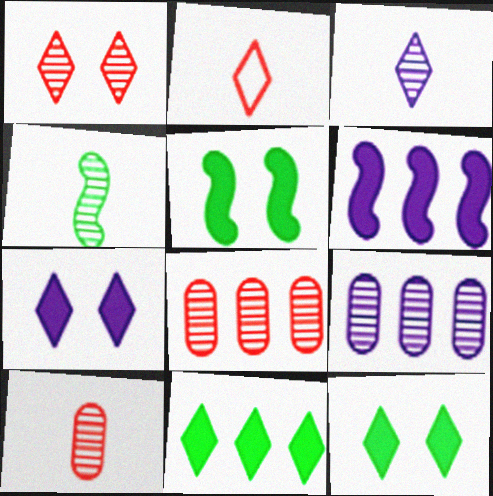[[1, 4, 9], 
[2, 5, 9], 
[3, 4, 10]]